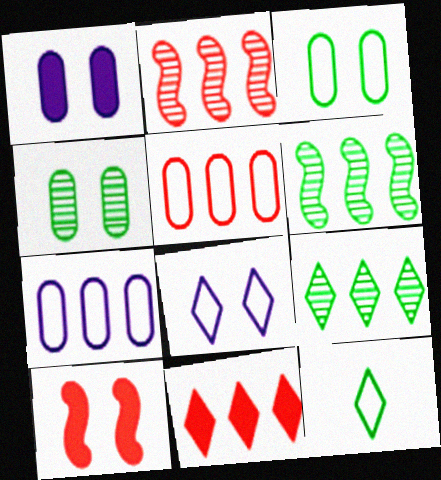[[1, 2, 12], 
[2, 5, 11], 
[4, 8, 10], 
[6, 7, 11]]